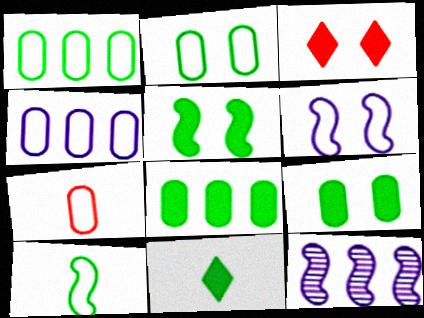[[2, 4, 7], 
[5, 8, 11]]